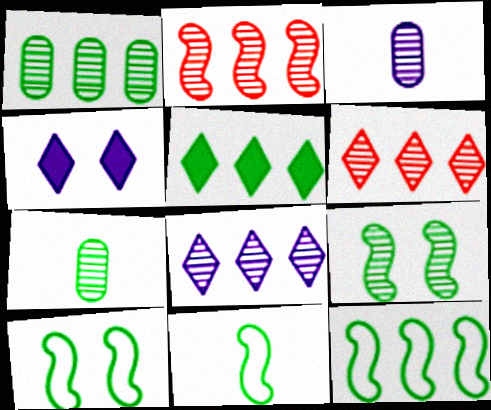[[1, 2, 8], 
[1, 5, 12], 
[3, 6, 9], 
[5, 7, 10], 
[10, 11, 12]]